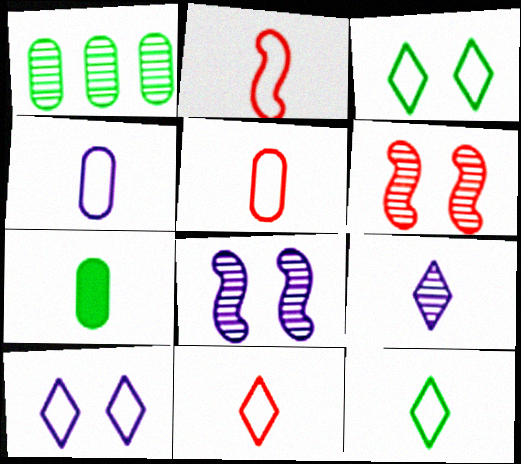[[1, 6, 9], 
[2, 4, 12], 
[2, 5, 11], 
[2, 7, 9]]